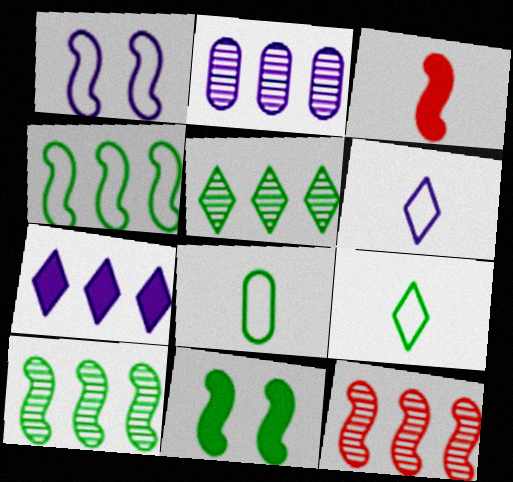[[1, 3, 10], 
[2, 5, 12], 
[5, 8, 11]]